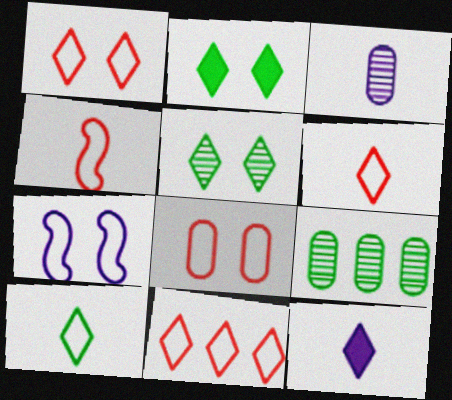[[1, 6, 11], 
[4, 8, 11], 
[5, 11, 12]]